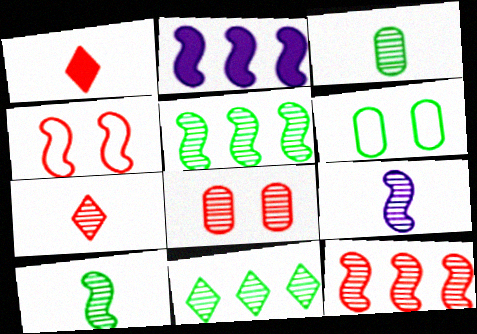[[2, 4, 10], 
[2, 6, 7], 
[3, 7, 9], 
[7, 8, 12], 
[8, 9, 11]]